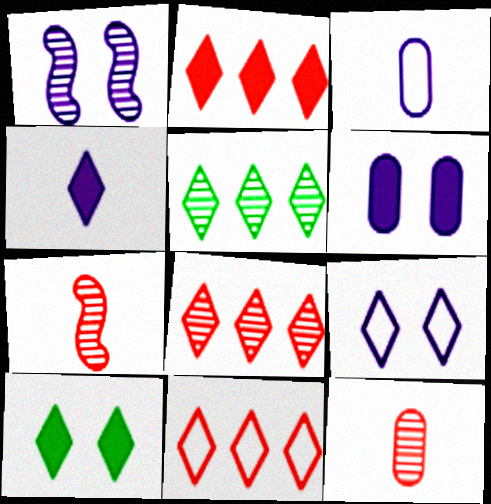[[1, 5, 12], 
[1, 6, 9], 
[2, 4, 10], 
[2, 8, 11]]